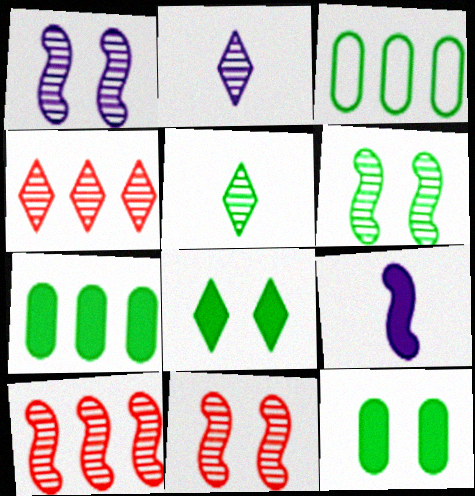[[1, 6, 11]]